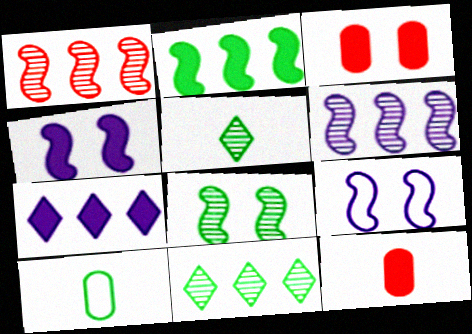[[9, 11, 12]]